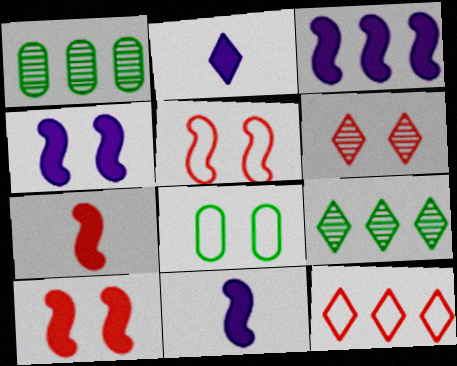[[1, 2, 5], 
[1, 3, 12], 
[3, 4, 11], 
[4, 6, 8]]